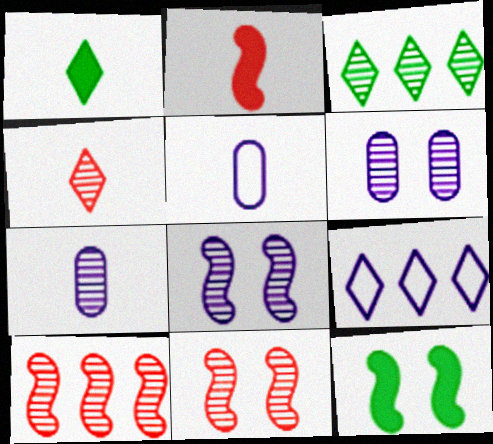[[3, 7, 11]]